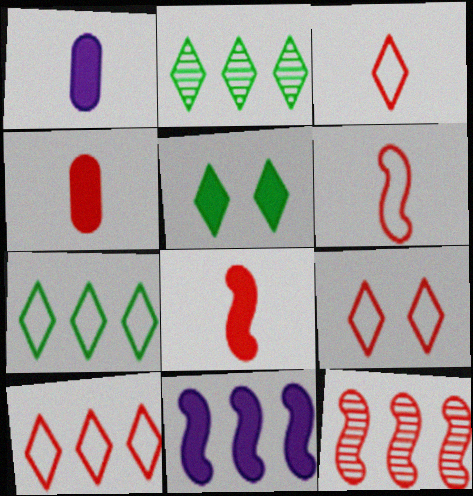[[3, 9, 10], 
[4, 5, 11], 
[4, 9, 12]]